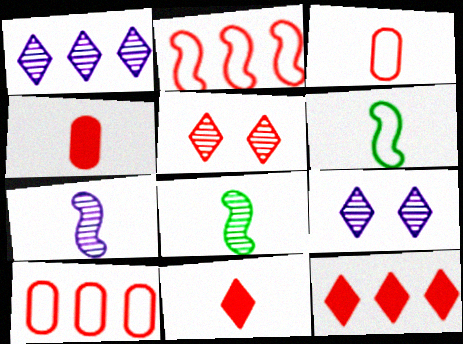[[2, 4, 5]]